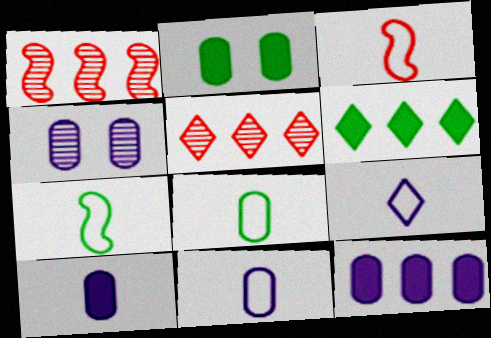[[1, 2, 9], 
[3, 4, 6], 
[3, 8, 9], 
[4, 11, 12]]